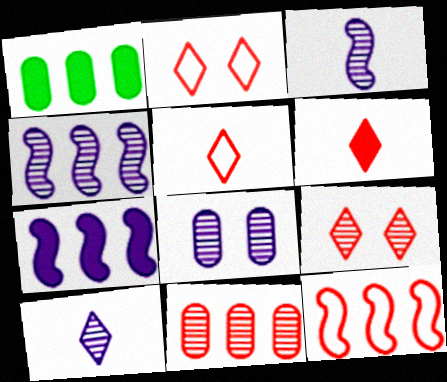[[1, 2, 3], 
[4, 8, 10]]